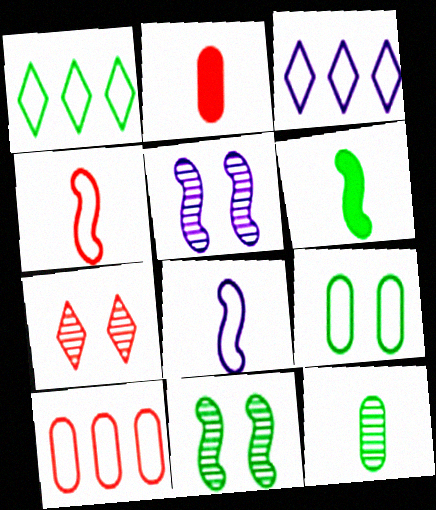[[1, 2, 5], 
[2, 3, 11], 
[3, 4, 9]]